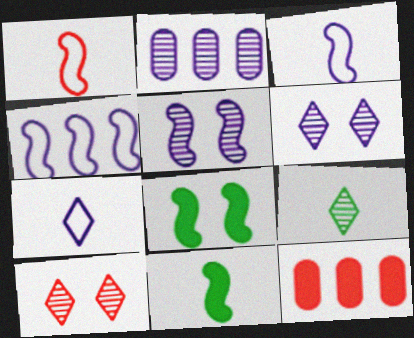[[1, 10, 12]]